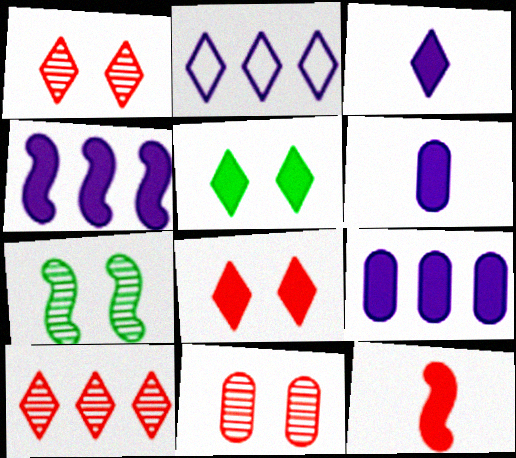[[5, 9, 12]]